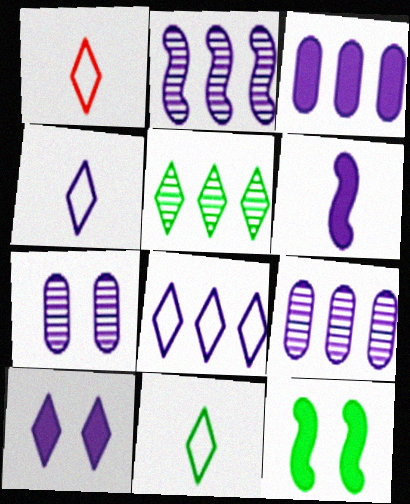[[1, 4, 11], 
[1, 5, 10], 
[1, 9, 12], 
[2, 3, 8], 
[3, 6, 10], 
[6, 7, 8]]